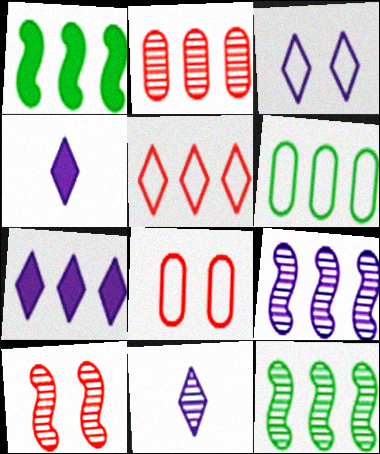[[1, 8, 11], 
[3, 7, 11], 
[4, 6, 10], 
[4, 8, 12]]